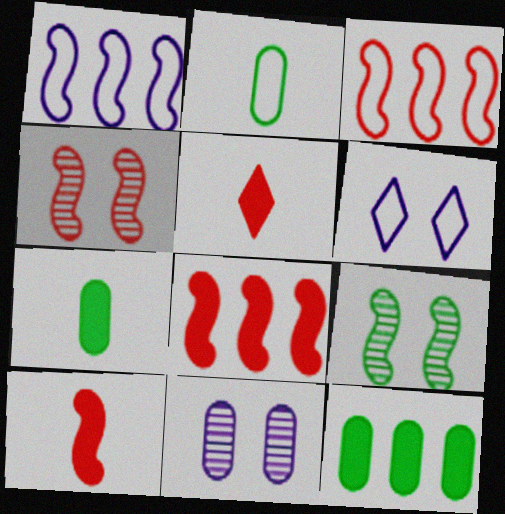[[1, 9, 10], 
[2, 3, 6], 
[3, 4, 10]]